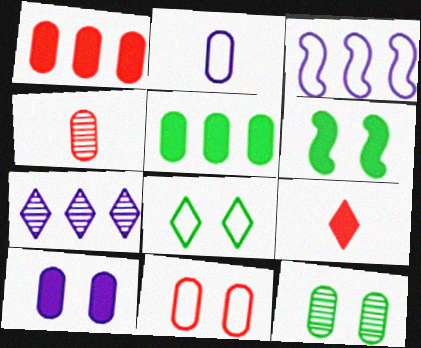[[1, 2, 12], 
[1, 4, 11], 
[3, 9, 12], 
[6, 8, 12], 
[7, 8, 9], 
[10, 11, 12]]